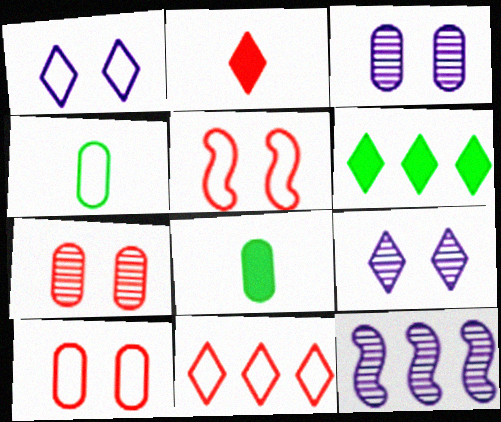[]